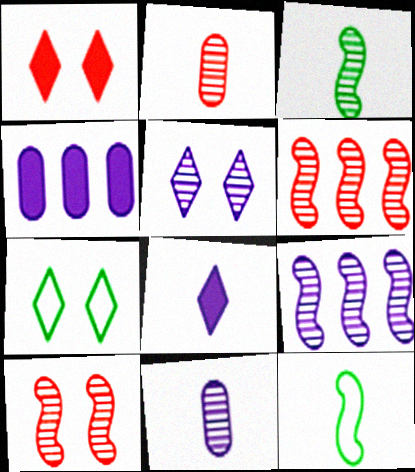[[1, 5, 7], 
[2, 8, 12], 
[3, 9, 10], 
[5, 9, 11]]